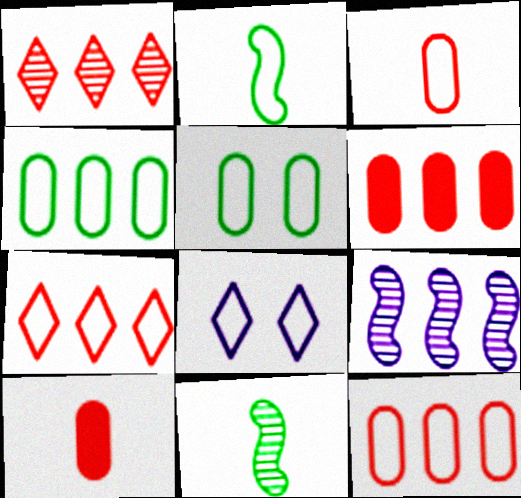[[2, 8, 12], 
[6, 8, 11]]